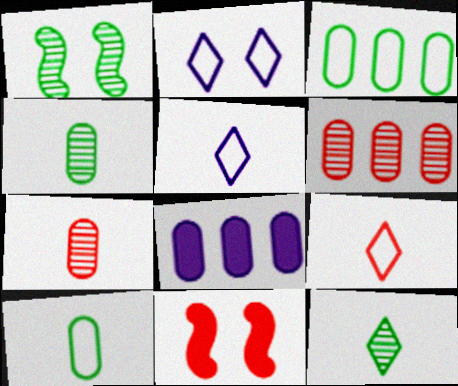[[1, 8, 9], 
[3, 6, 8], 
[6, 9, 11]]